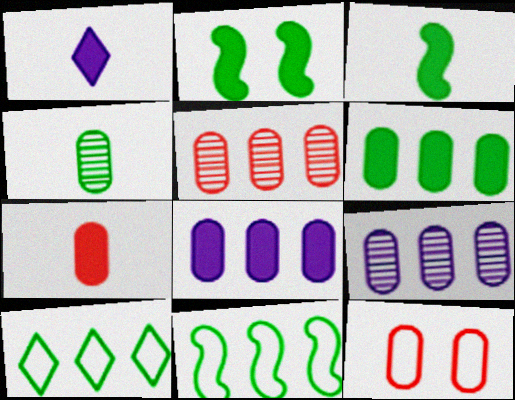[[1, 3, 7], 
[2, 4, 10], 
[4, 8, 12], 
[5, 7, 12]]